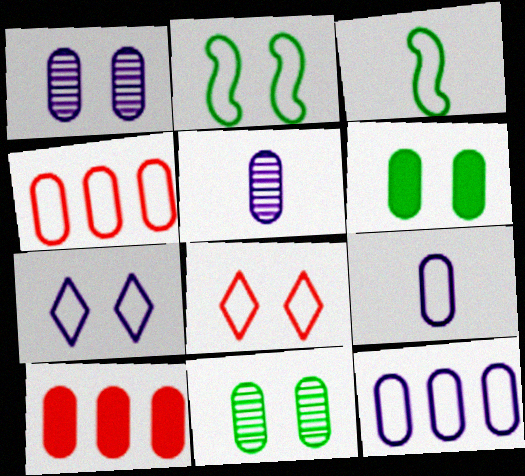[[3, 4, 7], 
[3, 8, 12], 
[4, 5, 6], 
[9, 10, 11]]